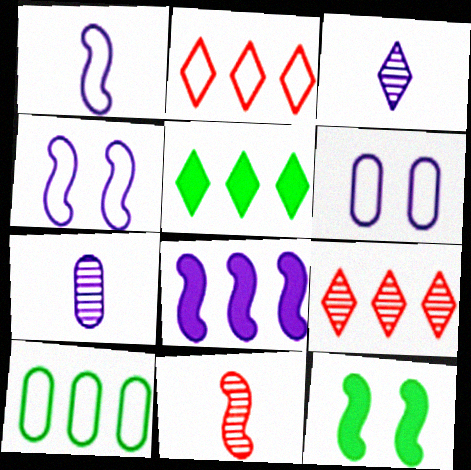[[2, 7, 12], 
[3, 6, 8], 
[5, 6, 11], 
[8, 9, 10]]